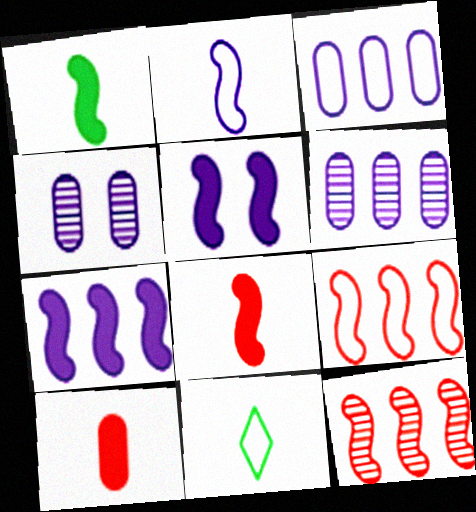[]